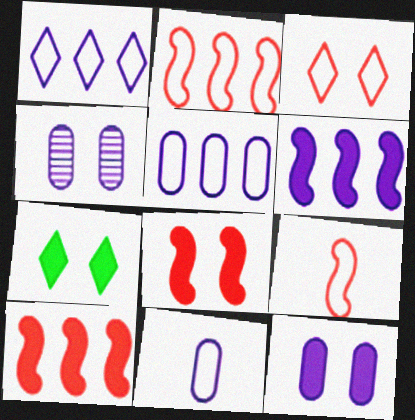[[7, 8, 12]]